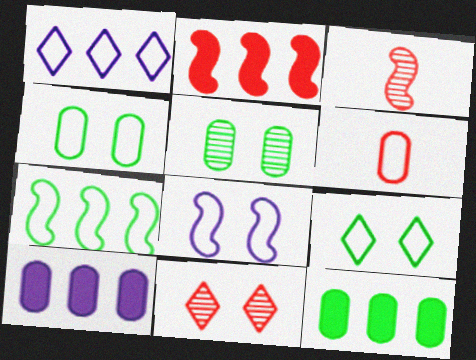[[2, 6, 11], 
[3, 9, 10], 
[5, 6, 10]]